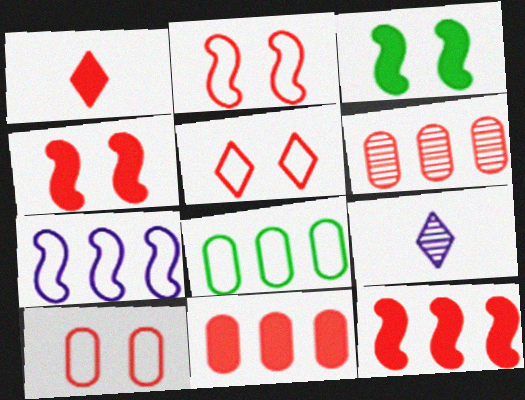[[1, 2, 6], 
[1, 4, 11], 
[2, 5, 10], 
[4, 8, 9]]